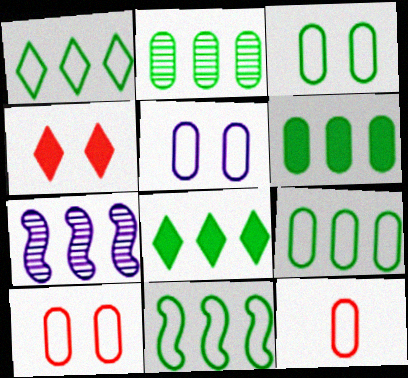[[1, 9, 11], 
[2, 6, 9], 
[2, 8, 11], 
[3, 5, 10], 
[5, 9, 12]]